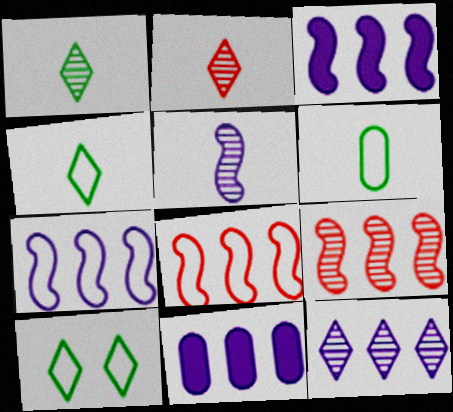[[7, 11, 12]]